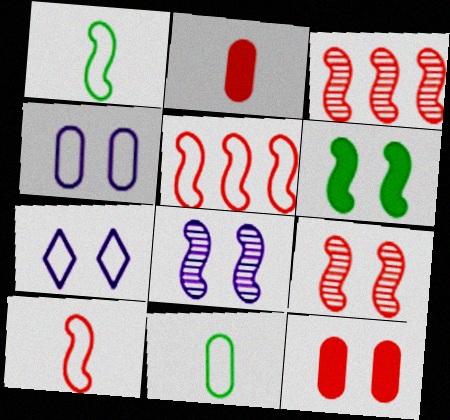[[5, 7, 11]]